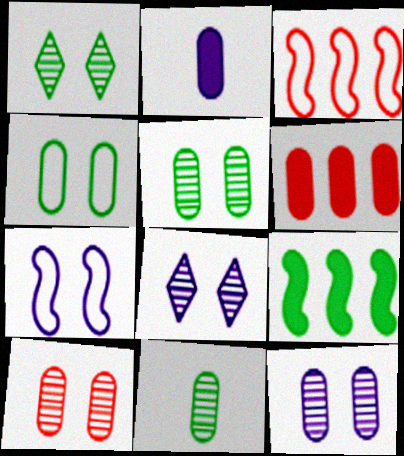[[1, 2, 3], 
[5, 10, 12]]